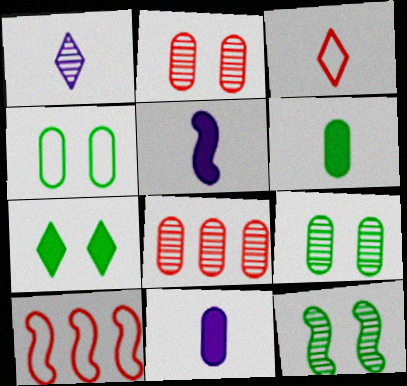[[1, 8, 12], 
[4, 7, 12], 
[4, 8, 11], 
[5, 10, 12]]